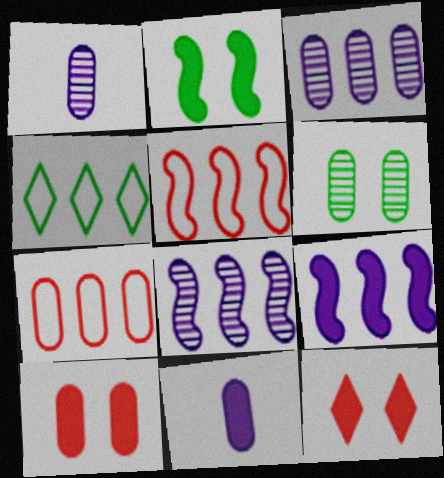[[6, 7, 11]]